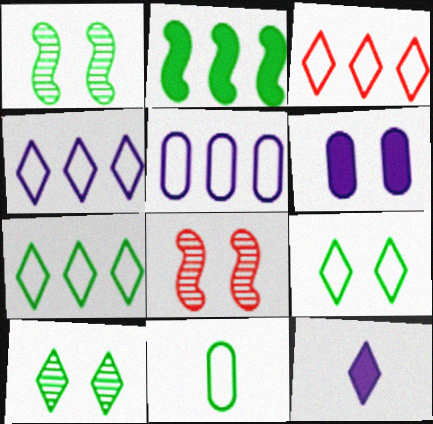[[2, 10, 11], 
[3, 4, 7], 
[3, 10, 12], 
[6, 8, 9]]